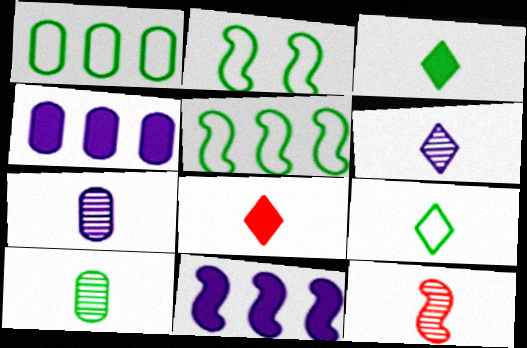[[1, 2, 9], 
[2, 11, 12], 
[6, 8, 9], 
[6, 10, 12]]